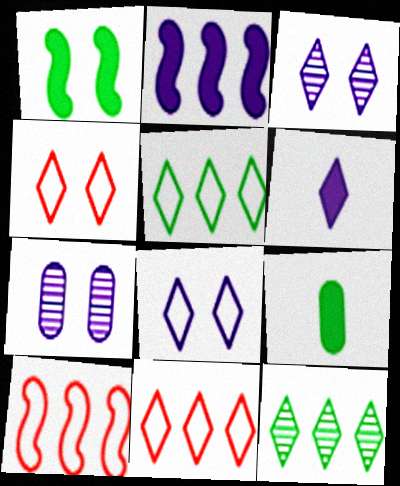[[1, 4, 7], 
[3, 9, 10], 
[4, 6, 12]]